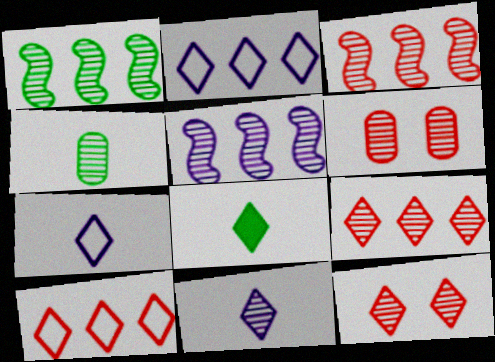[[1, 3, 5], 
[1, 6, 11], 
[2, 8, 12], 
[4, 5, 12]]